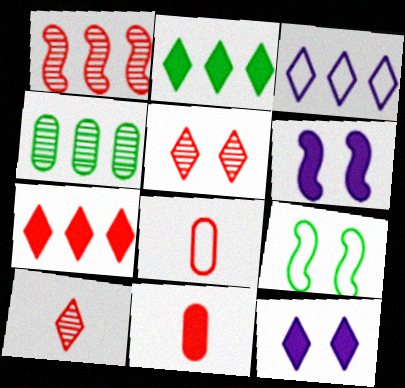[[2, 6, 11], 
[3, 8, 9]]